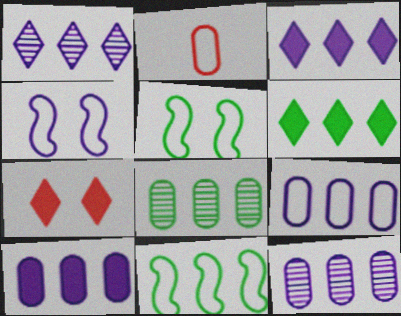[[6, 8, 11], 
[9, 10, 12]]